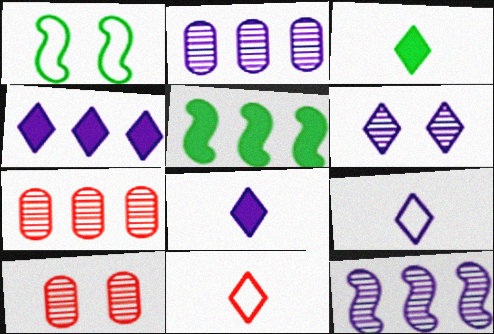[[1, 7, 8], 
[4, 6, 9], 
[5, 9, 10]]